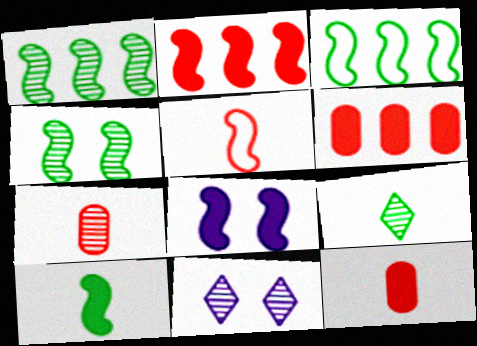[[1, 5, 8], 
[1, 7, 11], 
[2, 8, 10], 
[3, 4, 10], 
[3, 11, 12]]